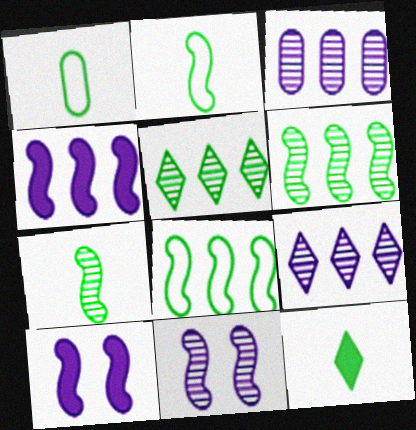[[1, 7, 12]]